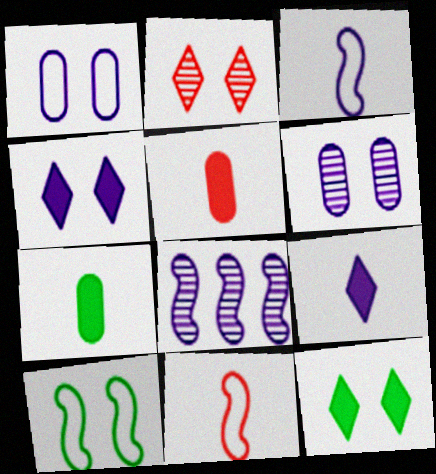[[1, 8, 9]]